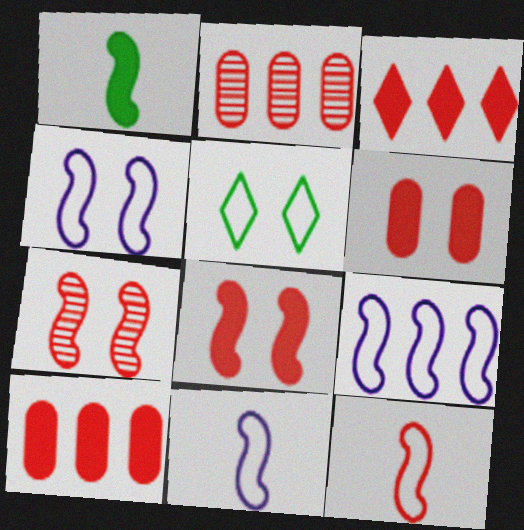[[1, 7, 9], 
[4, 9, 11]]